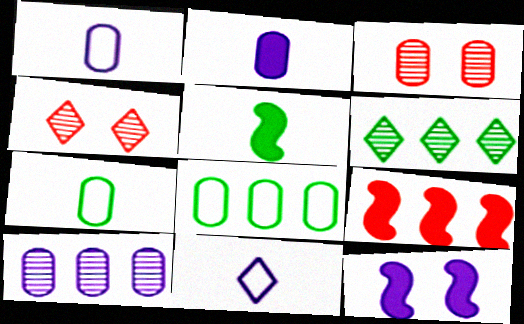[[2, 3, 8], 
[5, 9, 12], 
[10, 11, 12]]